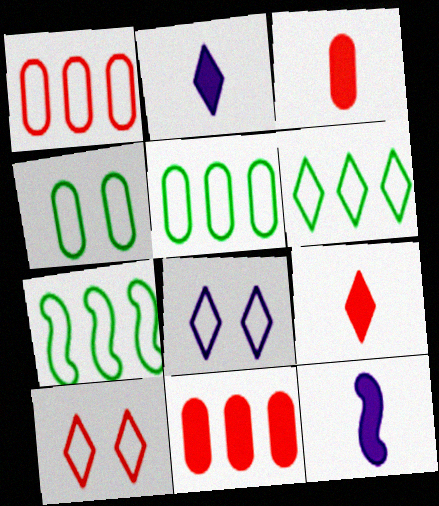[[5, 6, 7]]